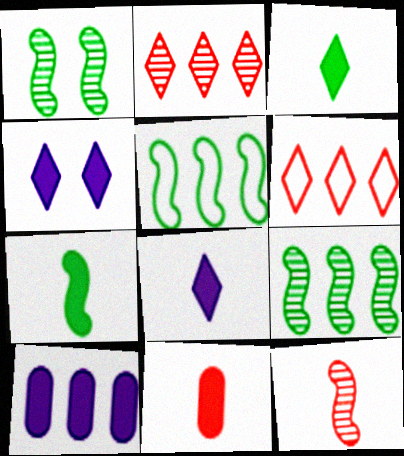[[1, 5, 7], 
[2, 5, 10], 
[6, 9, 10], 
[7, 8, 11]]